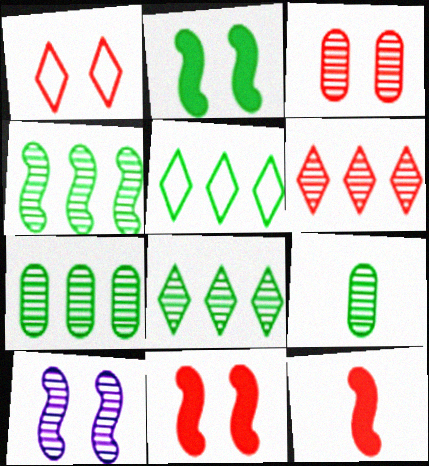[[1, 3, 11], 
[2, 5, 9], 
[4, 7, 8], 
[6, 9, 10]]